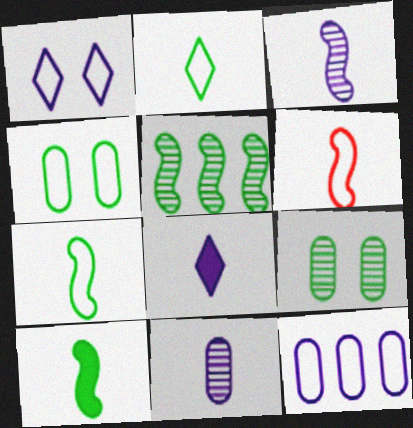[[3, 6, 10]]